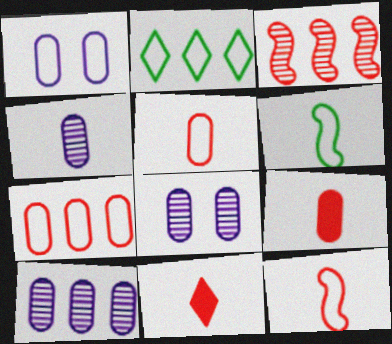[[1, 2, 12], 
[4, 6, 11], 
[4, 8, 10]]